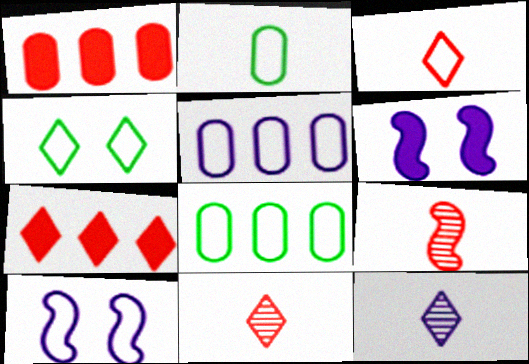[[3, 8, 10], 
[4, 7, 12], 
[5, 6, 12], 
[6, 8, 11]]